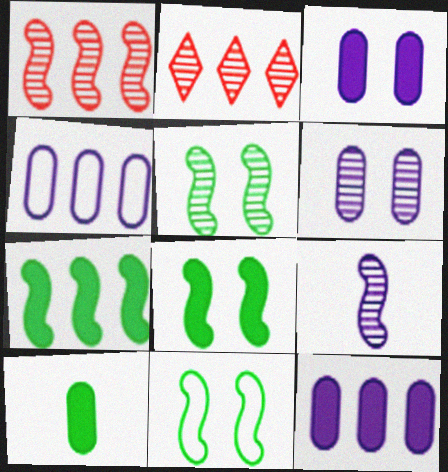[[1, 5, 9], 
[2, 4, 7], 
[5, 8, 11]]